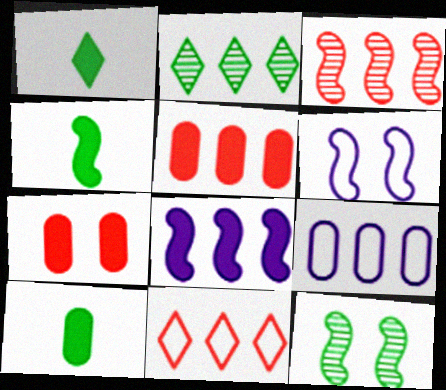[[1, 4, 10], 
[1, 7, 8], 
[3, 4, 6], 
[3, 5, 11]]